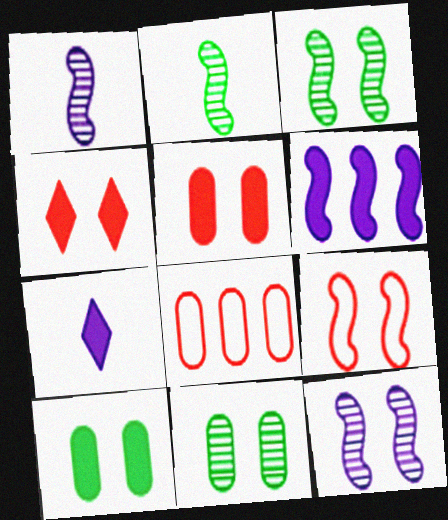[[2, 6, 9], 
[3, 7, 8]]